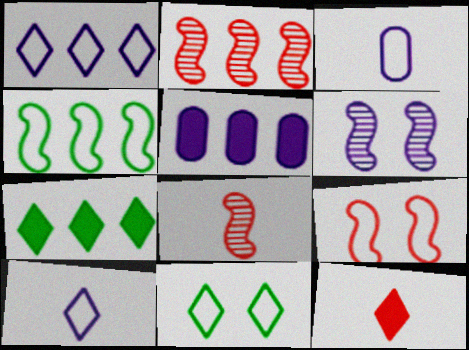[[5, 6, 10], 
[5, 8, 11]]